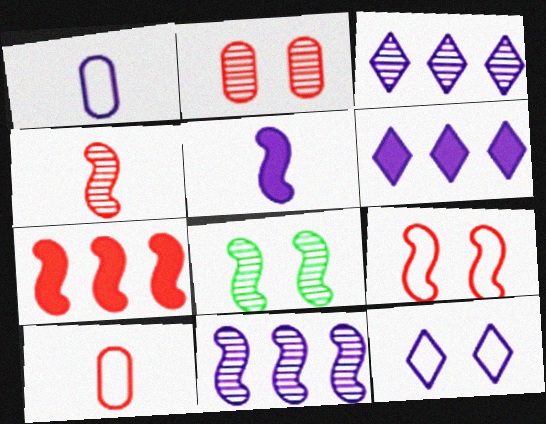[[4, 7, 9], 
[4, 8, 11], 
[6, 8, 10]]